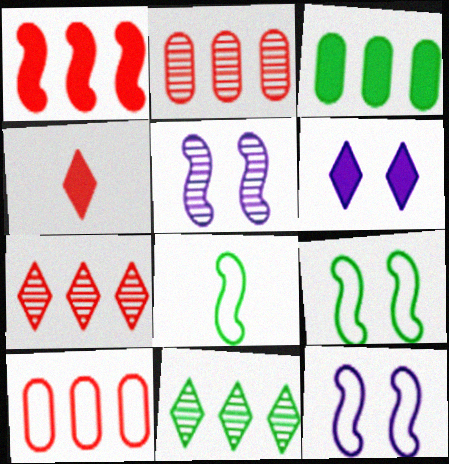[[1, 5, 8], 
[1, 7, 10], 
[2, 6, 8]]